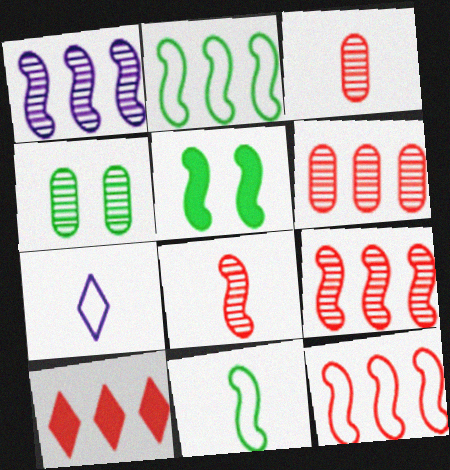[[5, 6, 7], 
[6, 10, 12]]